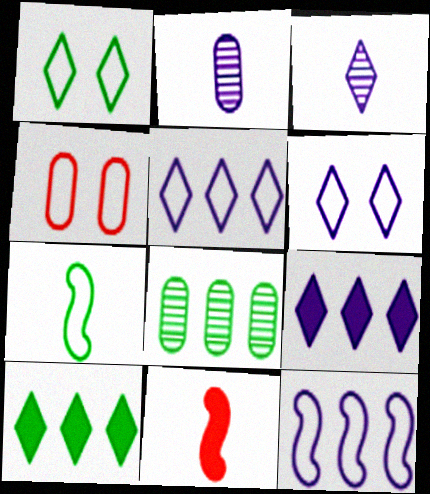[[3, 6, 9], 
[4, 5, 7], 
[6, 8, 11]]